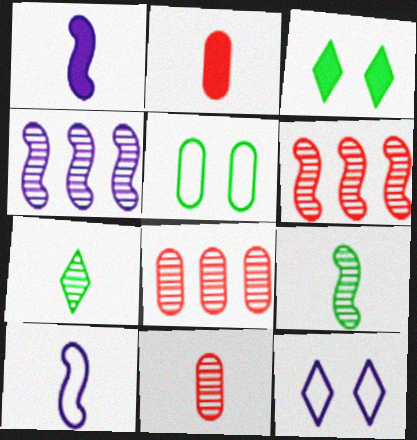[[2, 7, 10], 
[3, 8, 10]]